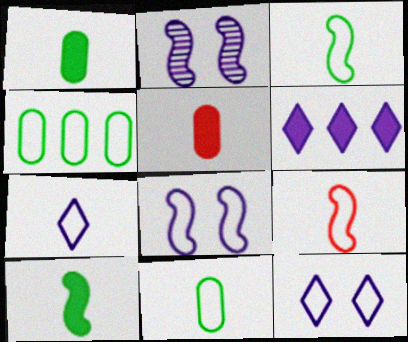[[4, 9, 12], 
[7, 9, 11]]